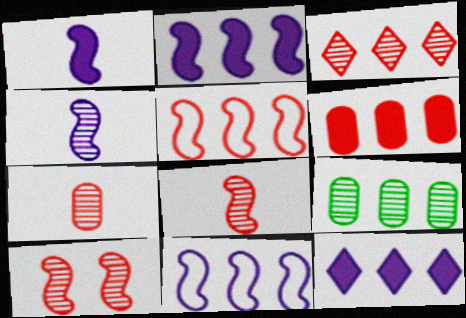[[3, 5, 6], 
[3, 7, 10], 
[5, 9, 12]]